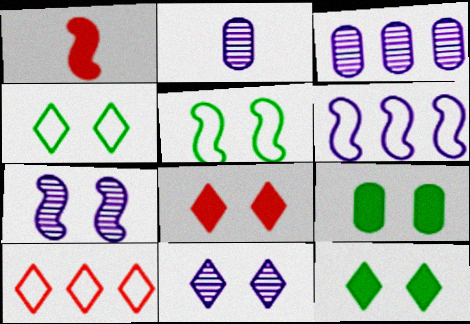[[1, 3, 4], 
[4, 8, 11]]